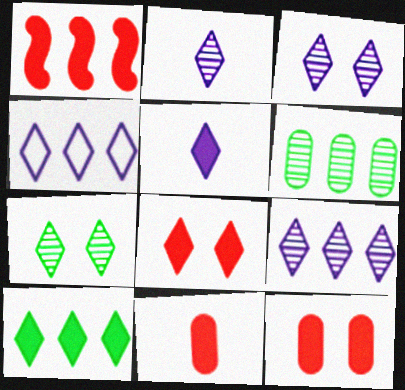[[1, 4, 6], 
[1, 8, 11], 
[2, 3, 9], 
[3, 4, 5], 
[5, 8, 10]]